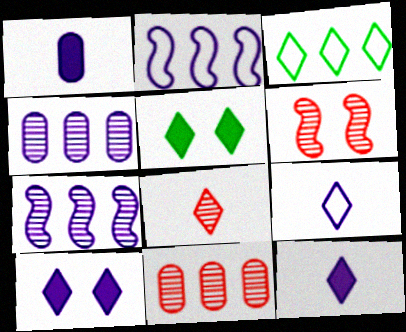[[1, 3, 6], 
[3, 8, 10], 
[6, 8, 11]]